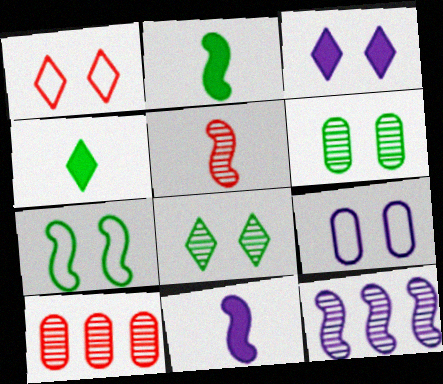[[1, 3, 8], 
[1, 7, 9]]